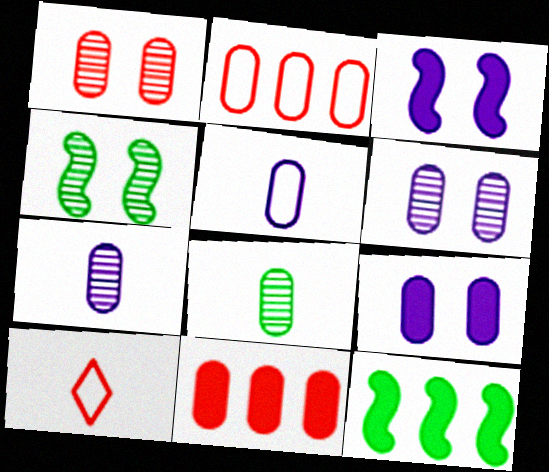[[2, 8, 9], 
[6, 10, 12]]